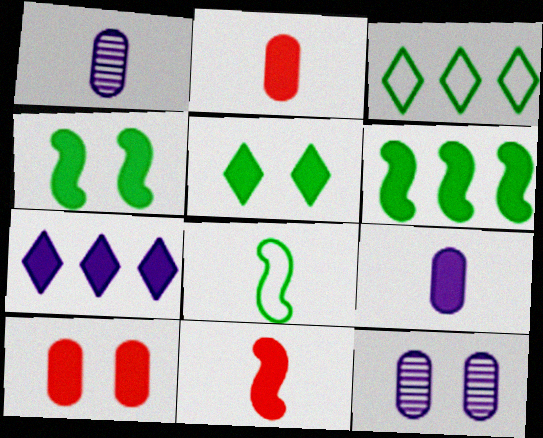[[2, 4, 7], 
[3, 11, 12]]